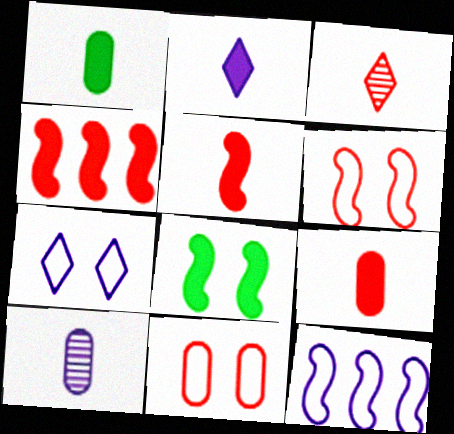[[1, 2, 5], 
[3, 4, 11]]